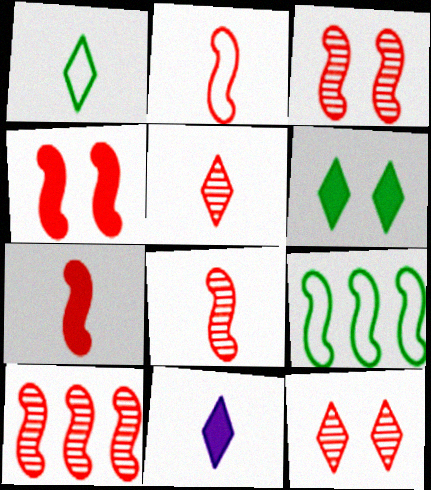[[1, 5, 11], 
[2, 4, 10], 
[2, 7, 8], 
[3, 8, 10]]